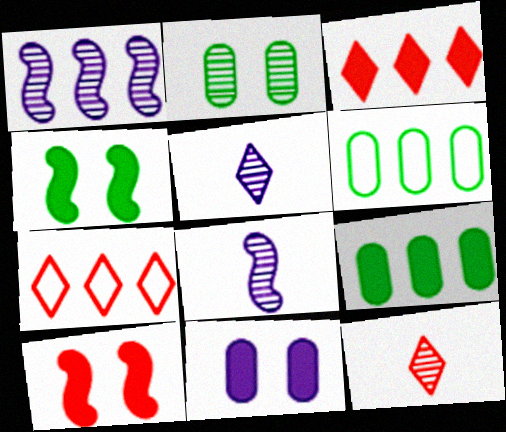[[1, 2, 12], 
[1, 3, 6], 
[1, 7, 9], 
[5, 6, 10]]